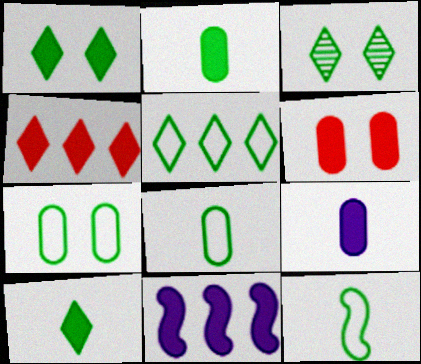[[3, 5, 10], 
[5, 7, 12], 
[6, 10, 11]]